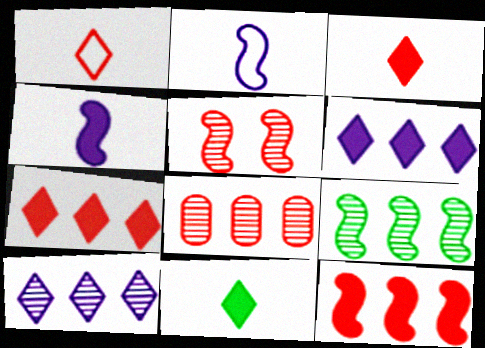[[8, 9, 10]]